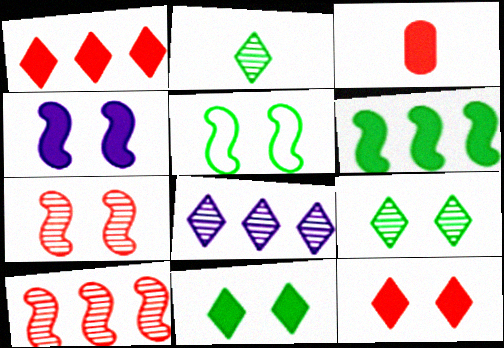[[3, 5, 8], 
[4, 5, 7]]